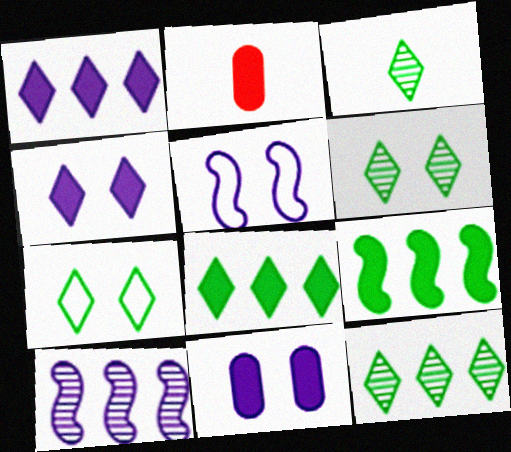[[2, 4, 9], 
[2, 5, 12], 
[2, 7, 10], 
[3, 6, 12], 
[3, 7, 8]]